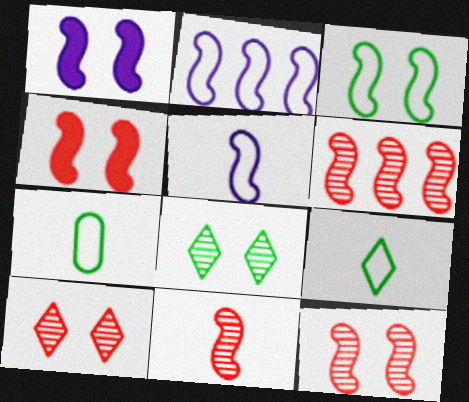[[1, 3, 12], 
[6, 11, 12]]